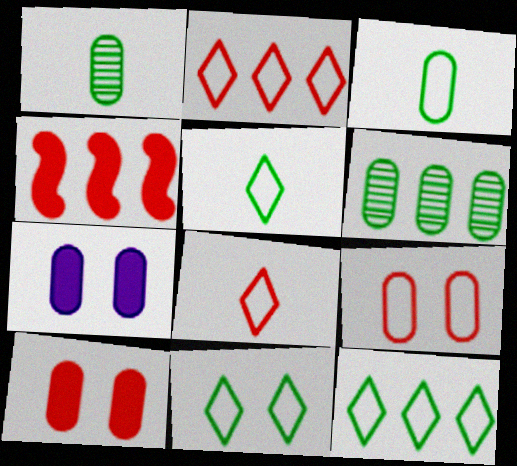[[5, 11, 12]]